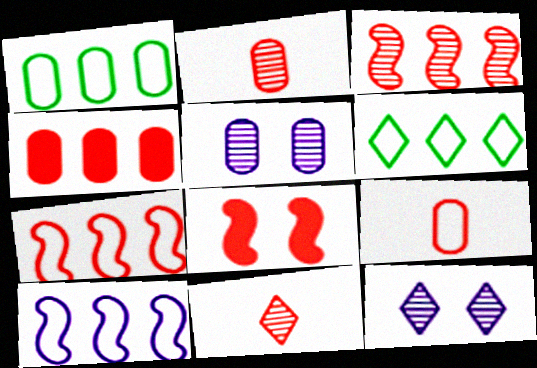[]